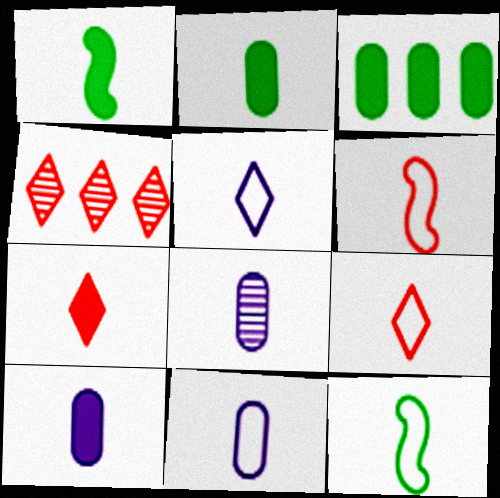[[1, 7, 10], 
[1, 8, 9], 
[7, 8, 12], 
[8, 10, 11], 
[9, 11, 12]]